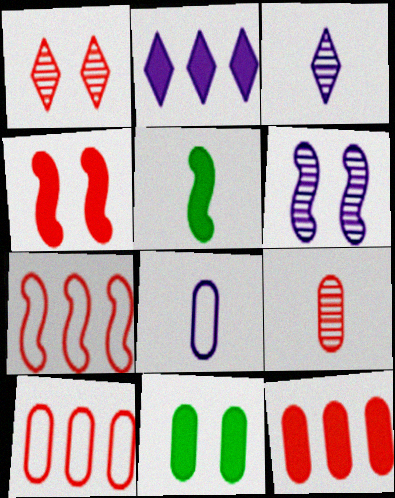[[2, 6, 8], 
[3, 7, 11], 
[5, 6, 7]]